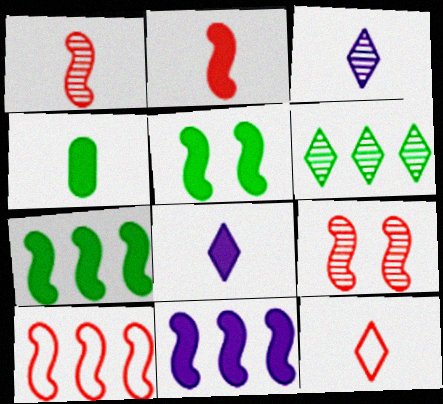[[2, 4, 8], 
[2, 5, 11], 
[2, 9, 10]]